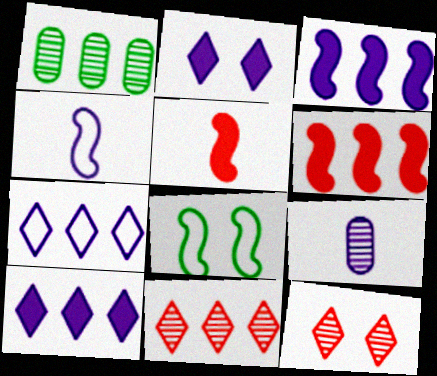[[1, 6, 7]]